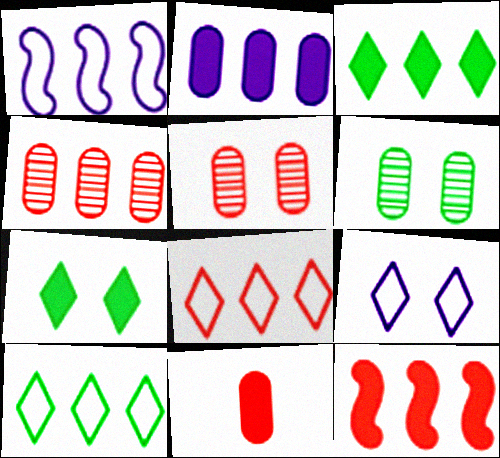[[1, 3, 4], 
[2, 3, 12], 
[4, 8, 12]]